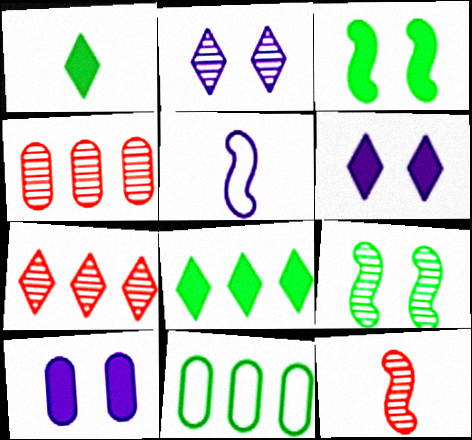[[1, 9, 11], 
[6, 11, 12]]